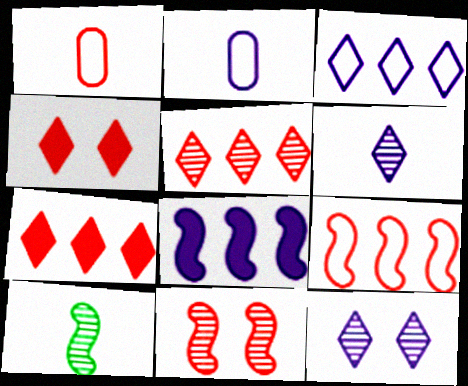[[1, 7, 11], 
[2, 8, 12]]